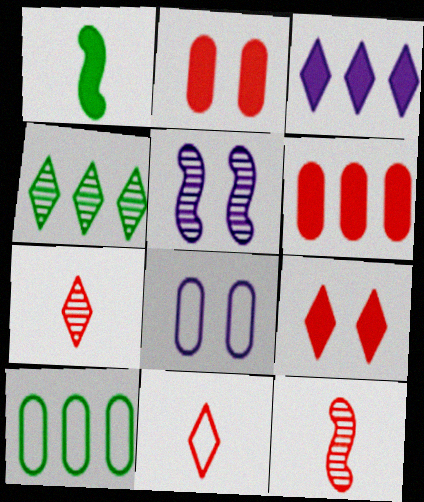[[1, 2, 3]]